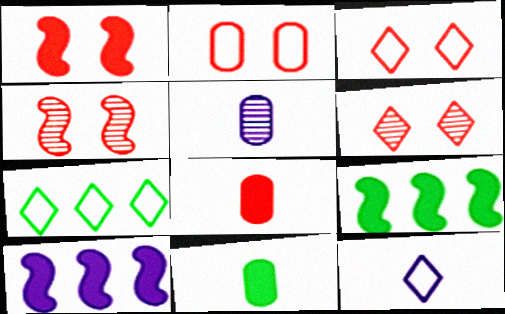[[1, 2, 6], 
[1, 5, 7], 
[3, 5, 9], 
[3, 7, 12]]